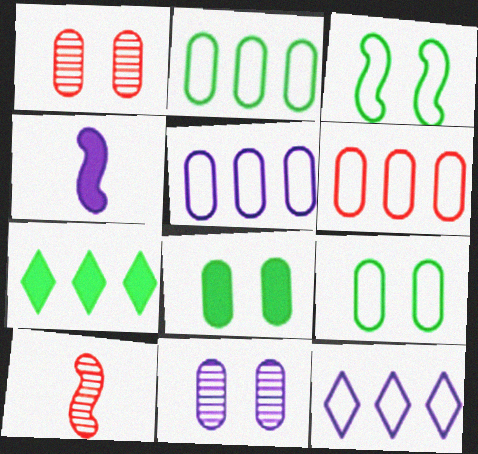[[2, 5, 6], 
[4, 11, 12], 
[8, 10, 12]]